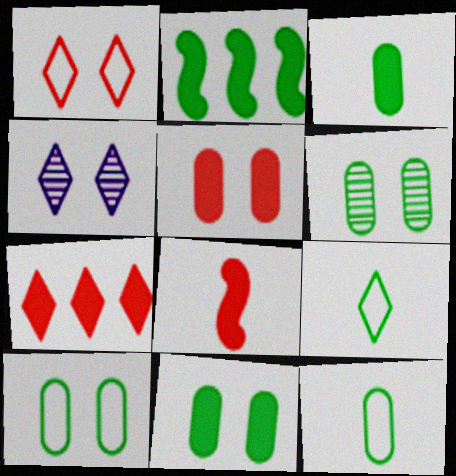[[2, 6, 9], 
[4, 7, 9], 
[5, 7, 8], 
[6, 10, 11]]